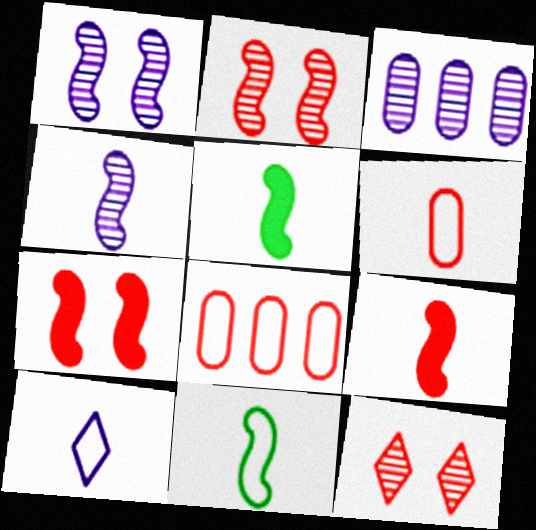[[4, 9, 11], 
[6, 10, 11], 
[8, 9, 12]]